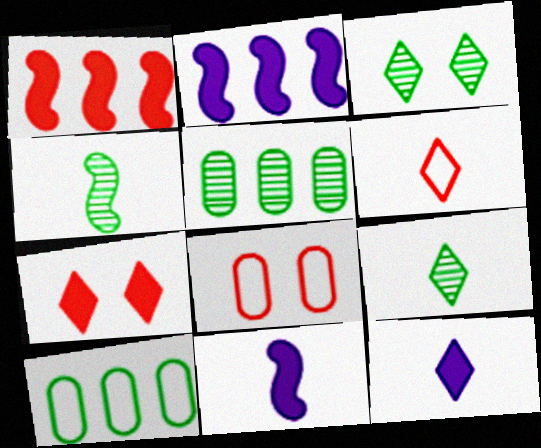[[2, 8, 9], 
[3, 4, 5], 
[6, 9, 12]]